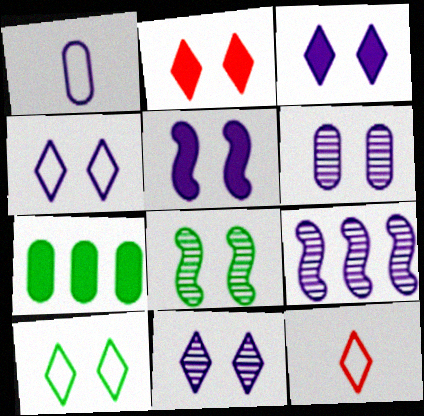[[1, 3, 9], 
[2, 10, 11], 
[3, 4, 11], 
[4, 5, 6]]